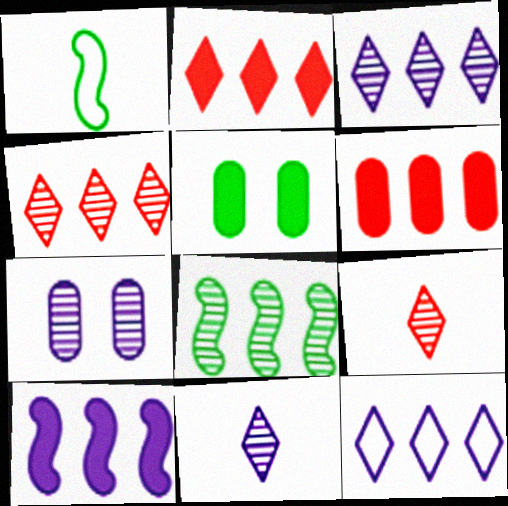[[1, 2, 7], 
[6, 8, 12], 
[7, 8, 9]]